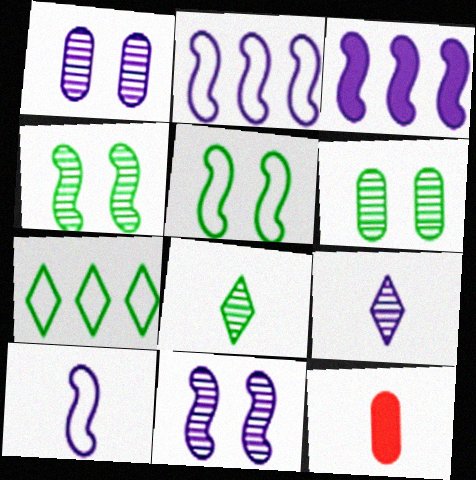[[3, 10, 11], 
[7, 11, 12], 
[8, 10, 12]]